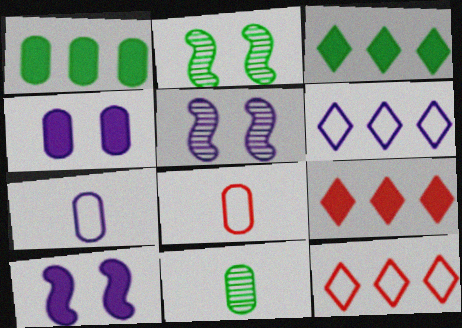[[2, 7, 9], 
[3, 5, 8], 
[10, 11, 12]]